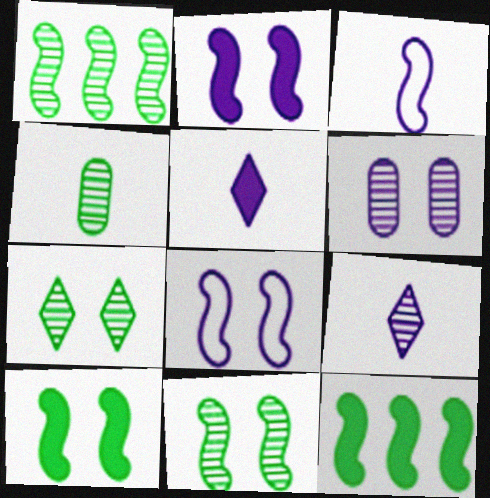[[1, 4, 7]]